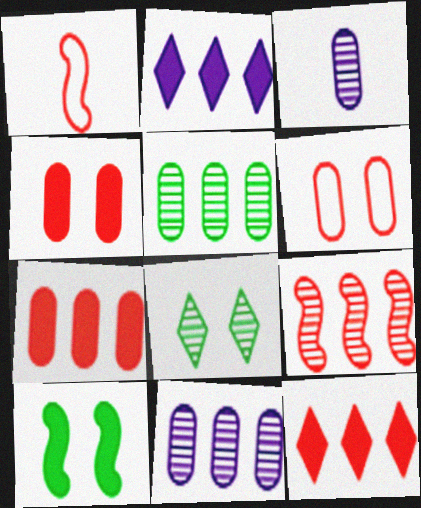[[3, 8, 9]]